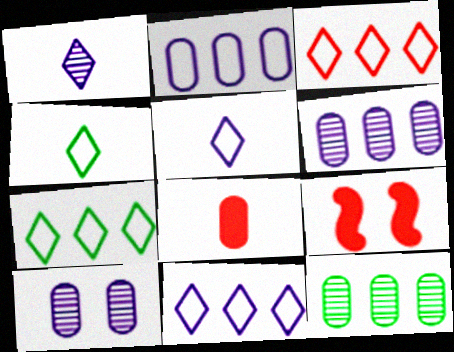[[3, 7, 11], 
[4, 6, 9], 
[5, 9, 12]]